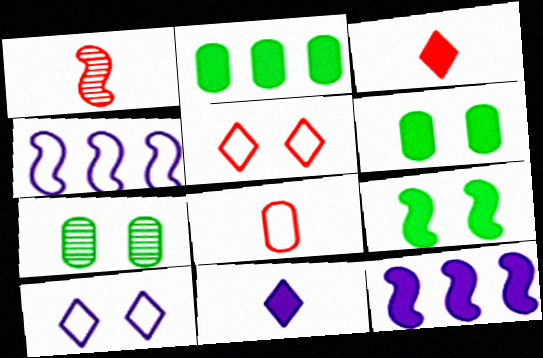[[1, 2, 10], 
[1, 3, 8], 
[1, 4, 9], 
[3, 4, 7], 
[3, 6, 12]]